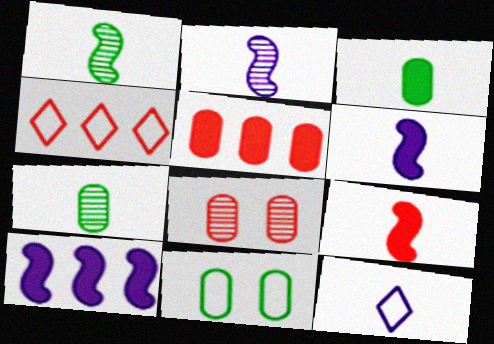[[4, 8, 9], 
[7, 9, 12]]